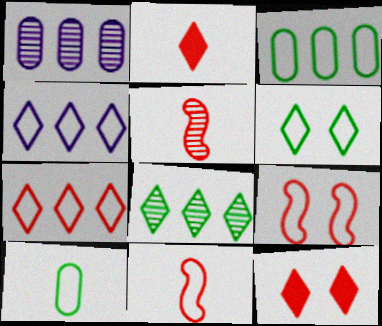[[4, 9, 10]]